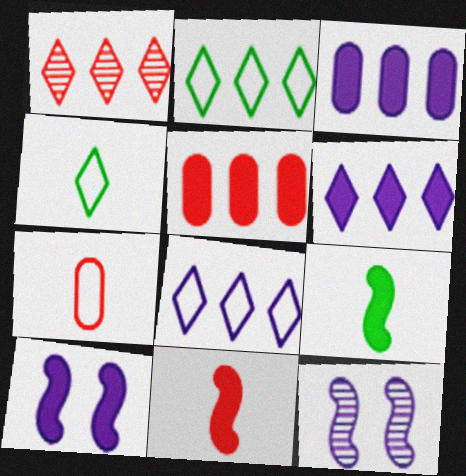[[1, 2, 6], 
[4, 5, 12]]